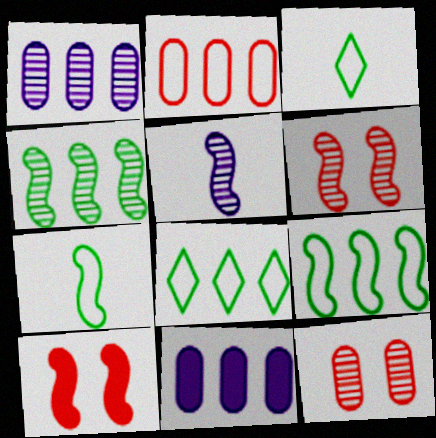[[1, 3, 10], 
[3, 6, 11], 
[4, 5, 6], 
[5, 9, 10]]